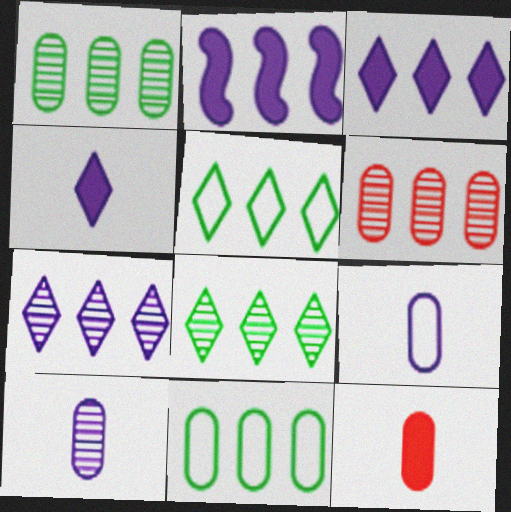[[2, 5, 6]]